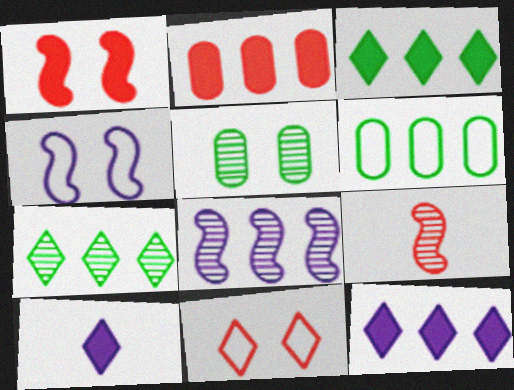[[2, 9, 11], 
[7, 10, 11]]